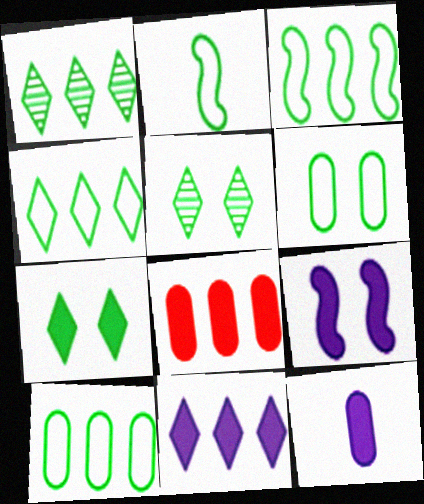[[2, 4, 6], 
[3, 4, 10], 
[9, 11, 12]]